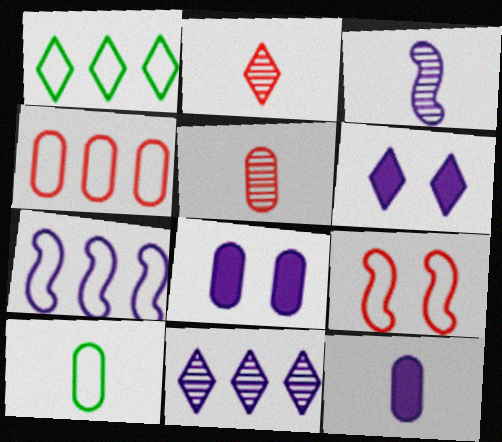[[1, 2, 6], 
[1, 4, 7], 
[5, 10, 12]]